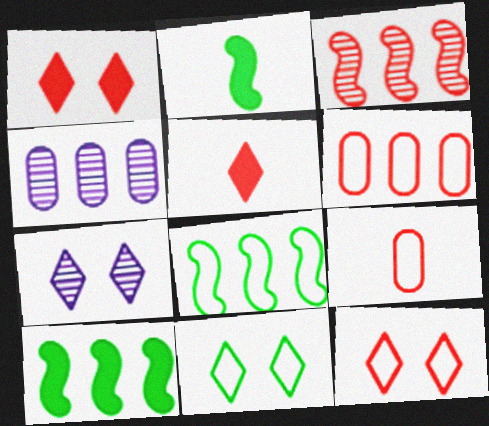[[1, 3, 9], 
[1, 7, 11], 
[2, 4, 12], 
[2, 6, 7], 
[7, 9, 10]]